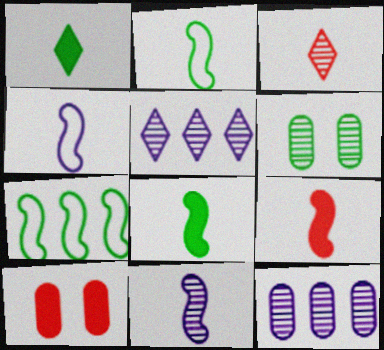[[1, 6, 7], 
[2, 5, 10], 
[2, 9, 11]]